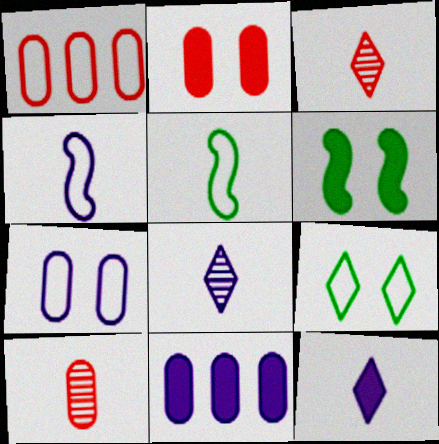[[1, 2, 10], 
[1, 4, 9], 
[1, 6, 8], 
[5, 10, 12]]